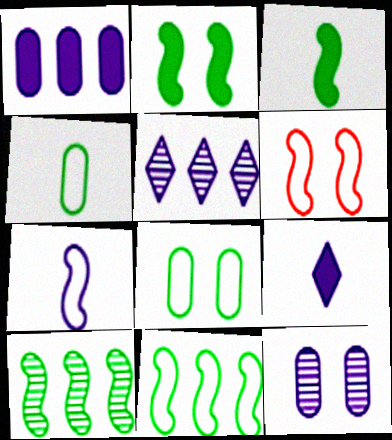[[6, 7, 11]]